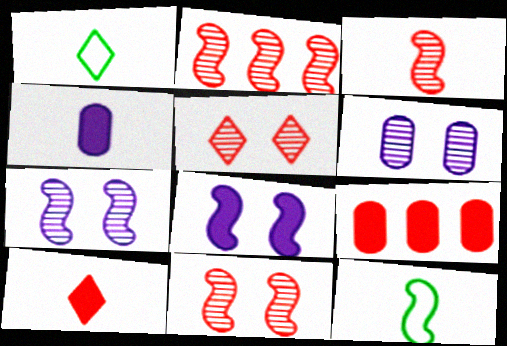[[1, 3, 4], 
[1, 7, 9], 
[2, 3, 11], 
[2, 8, 12]]